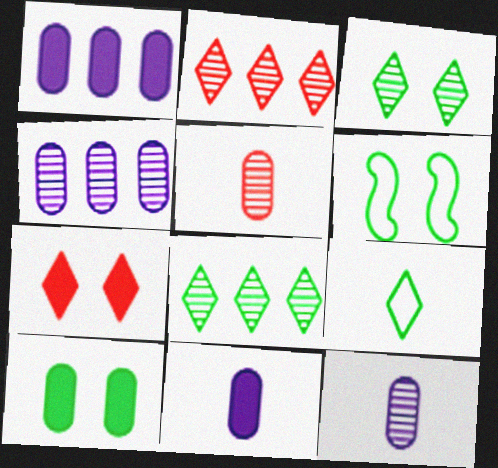[[2, 6, 11], 
[3, 6, 10]]